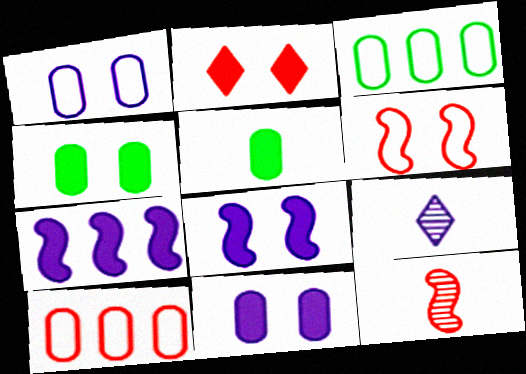[[1, 7, 9], 
[2, 4, 8], 
[2, 5, 7], 
[2, 10, 12]]